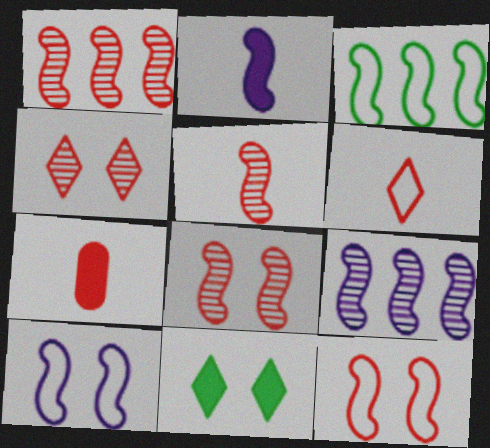[[1, 5, 8], 
[2, 3, 8], 
[2, 9, 10], 
[5, 6, 7]]